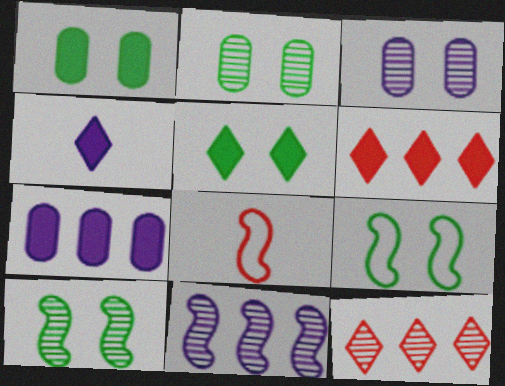[[2, 5, 9], 
[4, 5, 6]]